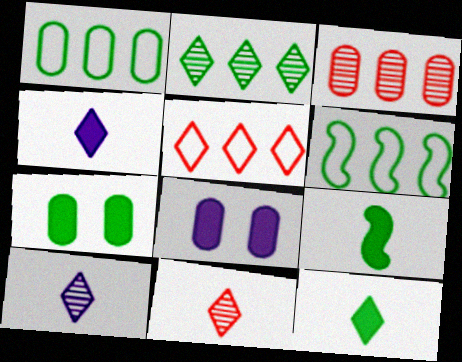[[6, 8, 11]]